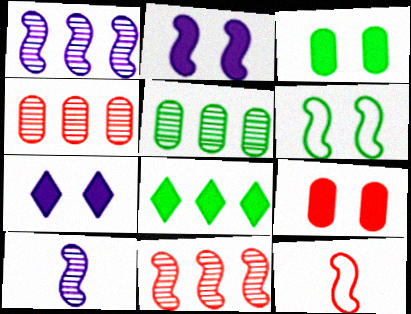[[5, 7, 12]]